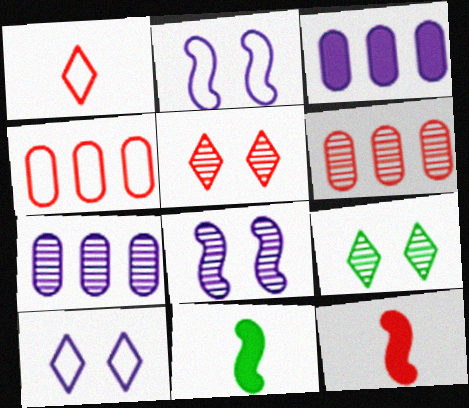[[4, 5, 12], 
[6, 10, 11]]